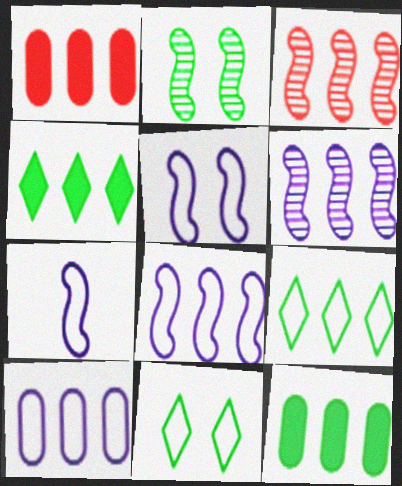[[1, 6, 9], 
[3, 4, 10], 
[5, 7, 8]]